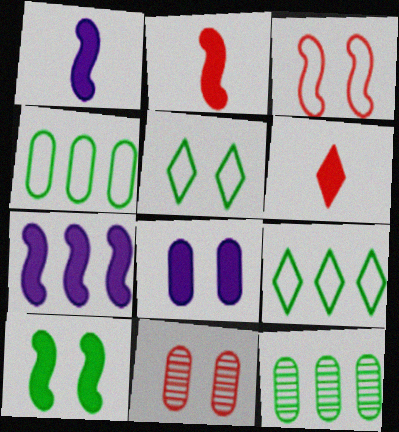[[1, 9, 11], 
[2, 7, 10]]